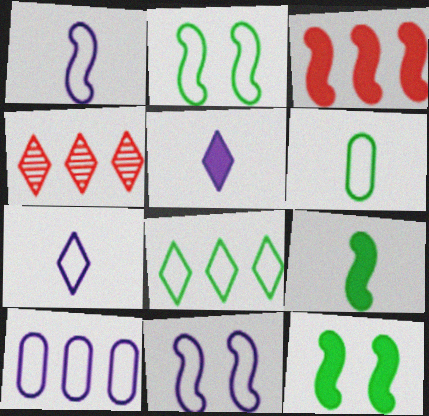[[2, 6, 8], 
[7, 10, 11]]